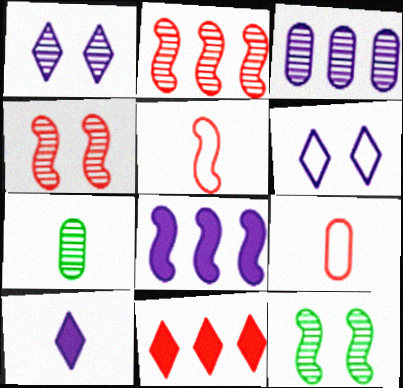[[1, 2, 7], 
[4, 9, 11], 
[5, 7, 10], 
[5, 8, 12]]